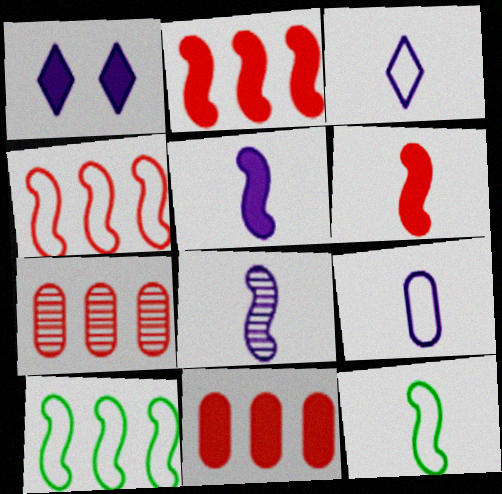[[1, 7, 12], 
[6, 8, 12]]